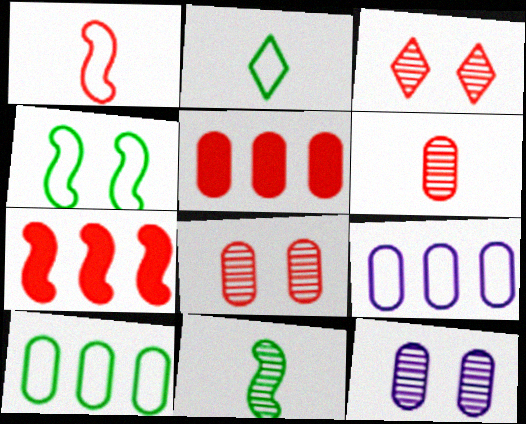[[1, 3, 5], 
[2, 4, 10], 
[2, 7, 12]]